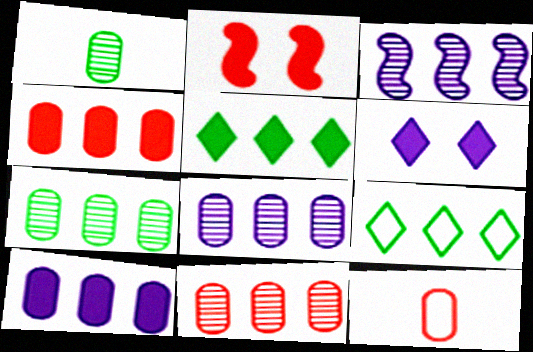[[3, 4, 9], 
[7, 8, 11]]